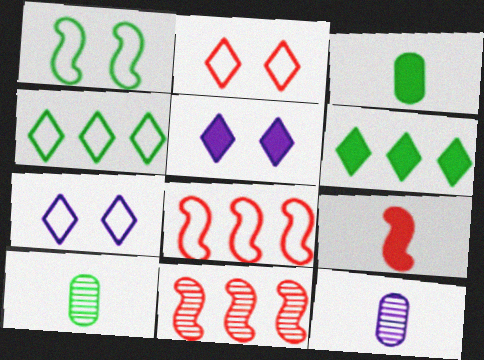[[1, 6, 10], 
[3, 7, 11], 
[5, 8, 10]]